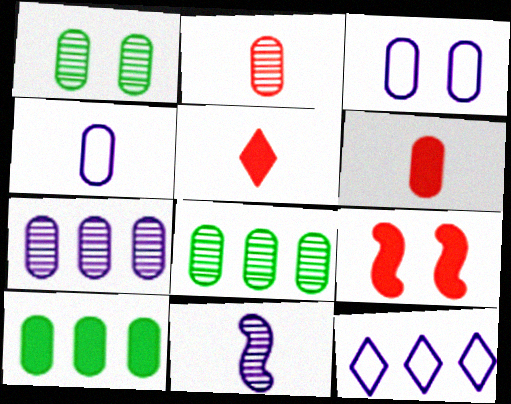[[1, 2, 7], 
[2, 3, 10], 
[3, 6, 8]]